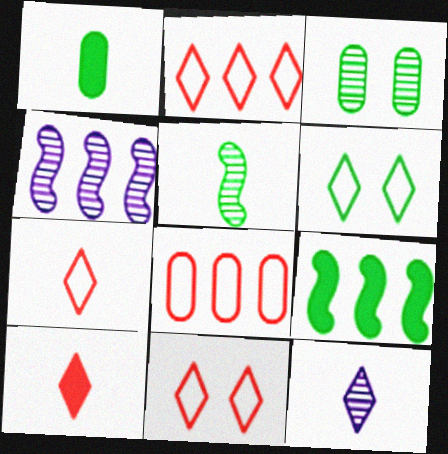[[1, 4, 11], 
[2, 7, 11]]